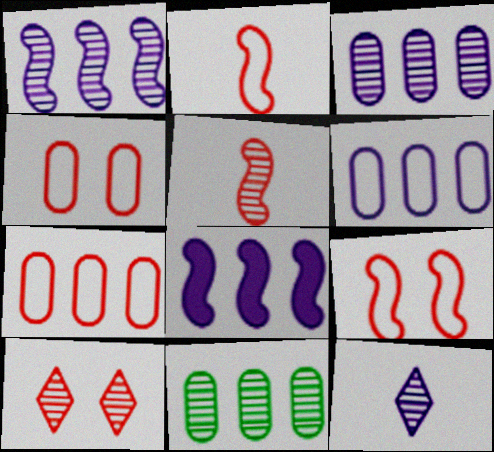[]